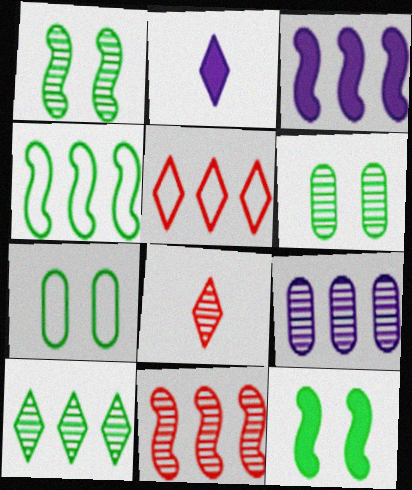[[1, 8, 9], 
[2, 7, 11], 
[3, 4, 11], 
[3, 7, 8], 
[9, 10, 11]]